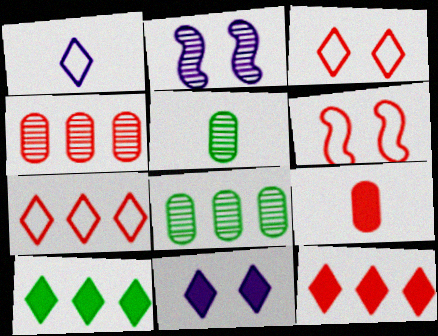[]